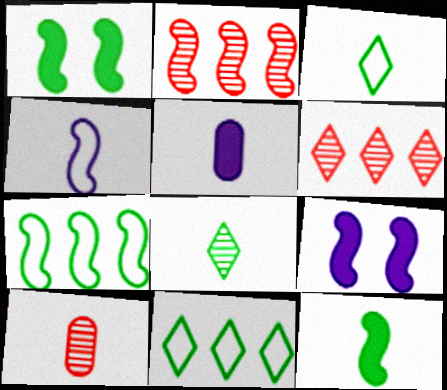[[1, 2, 4], 
[9, 10, 11]]